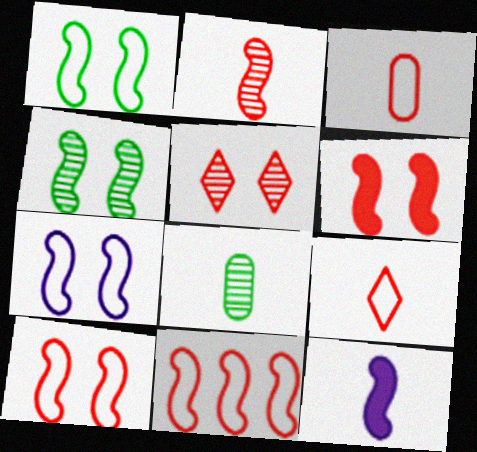[[1, 7, 10], 
[2, 6, 11], 
[4, 6, 7], 
[4, 11, 12], 
[8, 9, 12]]